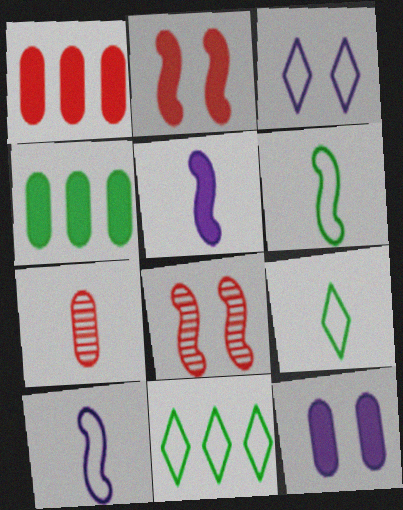[[5, 7, 9]]